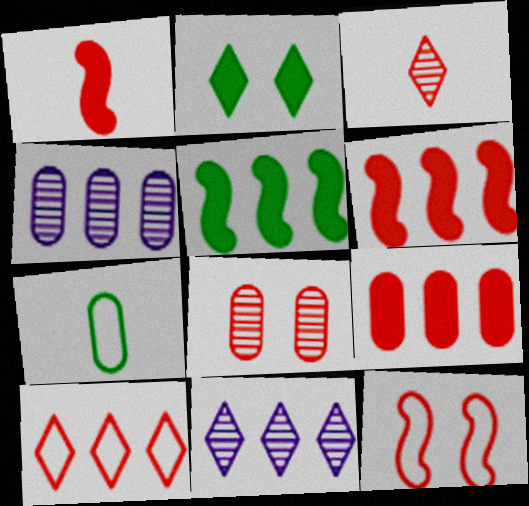[[1, 8, 10], 
[3, 9, 12], 
[4, 5, 10]]